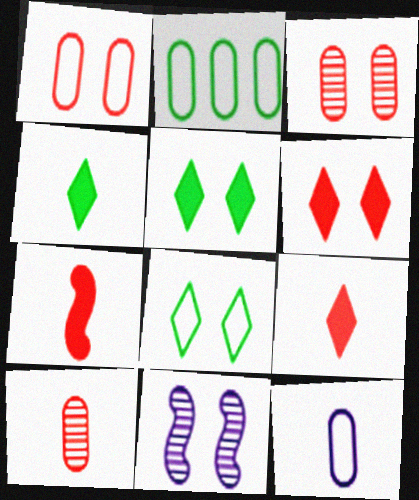[[1, 2, 12], 
[1, 5, 11], 
[2, 9, 11]]